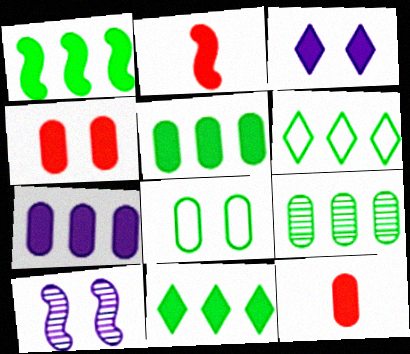[[1, 3, 12], 
[1, 5, 11], 
[1, 6, 9], 
[2, 3, 5], 
[6, 10, 12]]